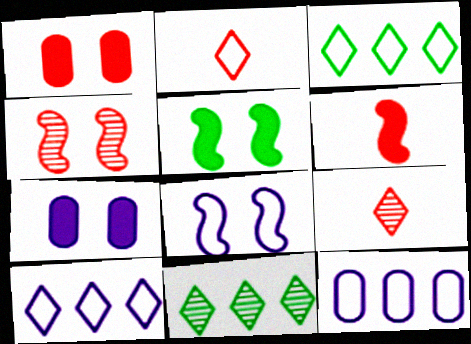[[4, 5, 8], 
[5, 9, 12]]